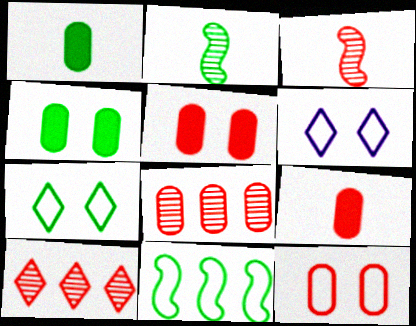[[8, 9, 12]]